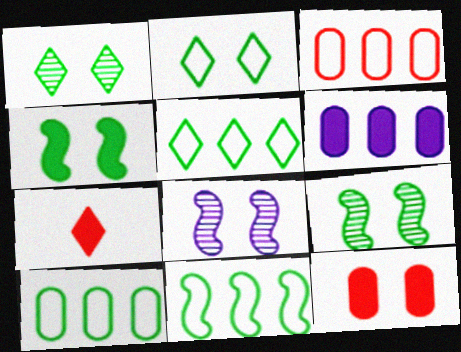[[2, 8, 12], 
[4, 6, 7], 
[5, 10, 11], 
[7, 8, 10]]